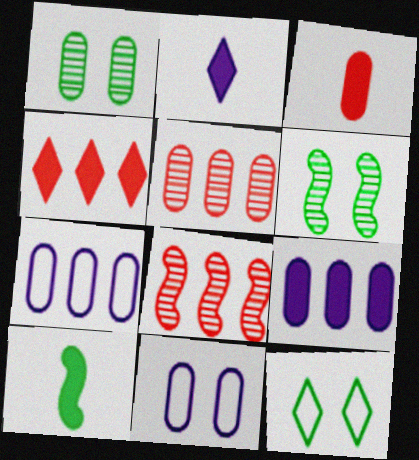[[1, 3, 7], 
[2, 3, 10]]